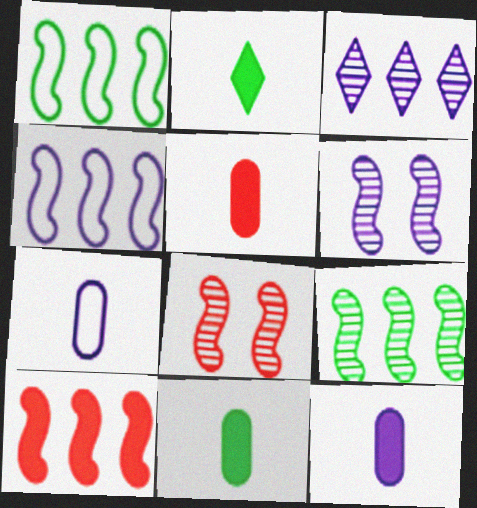[[4, 9, 10], 
[5, 11, 12]]